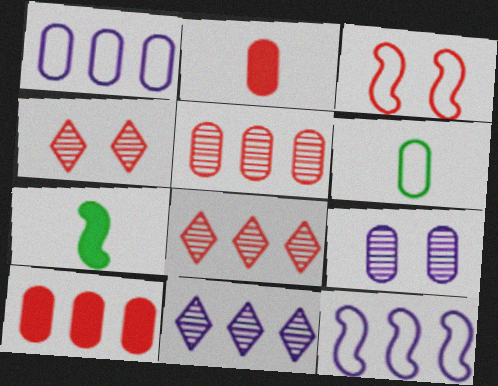[[1, 4, 7], 
[2, 3, 8], 
[6, 9, 10]]